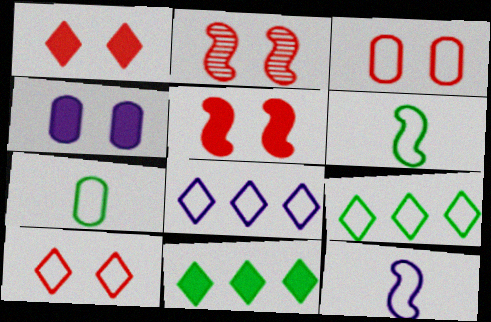[[1, 2, 3], 
[3, 6, 8], 
[3, 9, 12]]